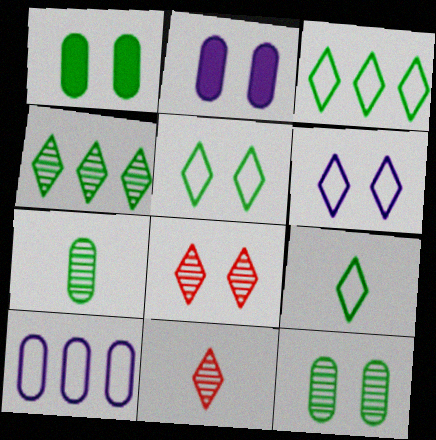[[3, 5, 9]]